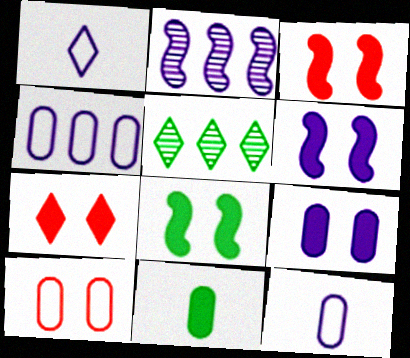[[1, 2, 9], 
[1, 5, 7], 
[3, 5, 12], 
[3, 6, 8], 
[7, 8, 9]]